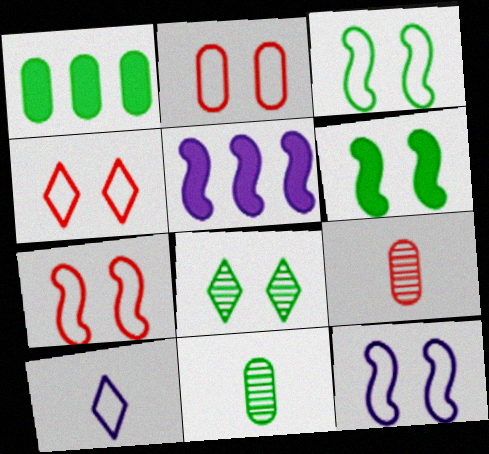[[2, 4, 7], 
[3, 7, 12], 
[4, 5, 11]]